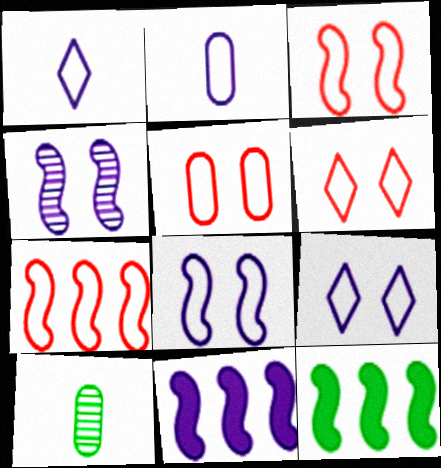[[3, 5, 6], 
[6, 10, 11]]